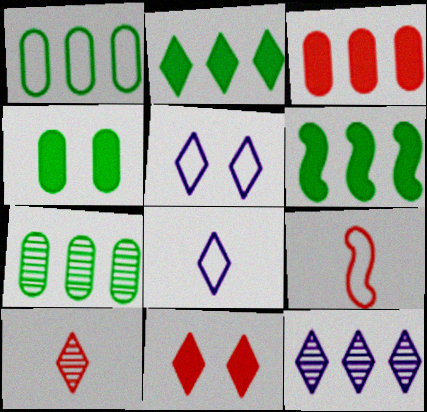[[1, 5, 9], 
[2, 5, 10], 
[4, 9, 12]]